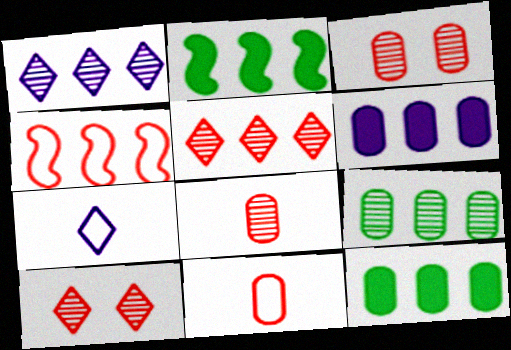[[1, 4, 12], 
[2, 3, 7]]